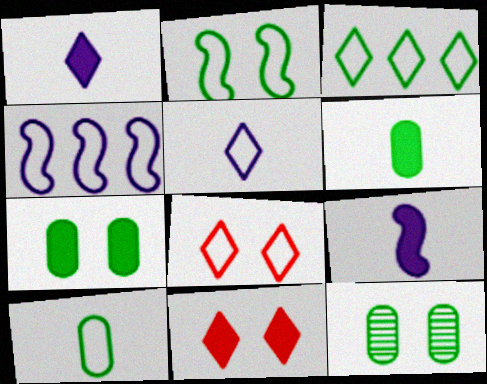[[2, 3, 10], 
[3, 5, 8], 
[4, 8, 10]]